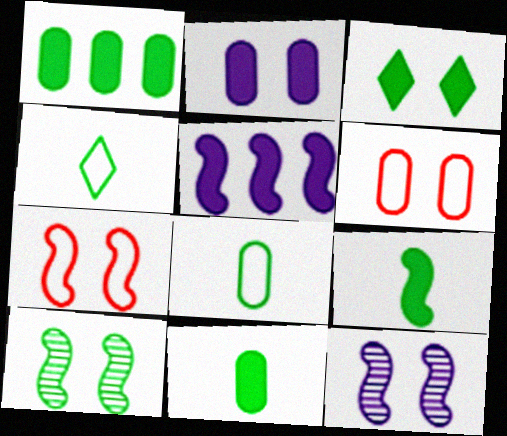[[1, 3, 9], 
[1, 4, 10], 
[3, 6, 12]]